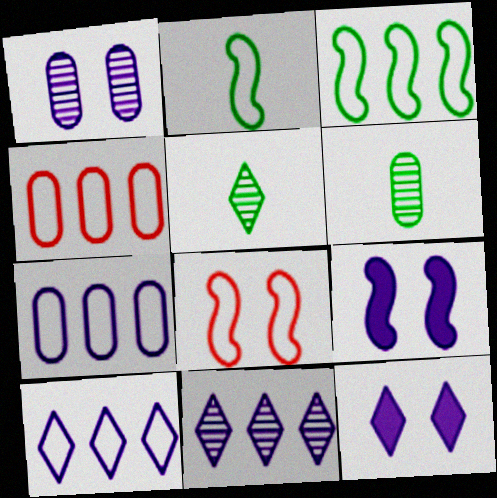[[3, 4, 10], 
[4, 5, 9]]